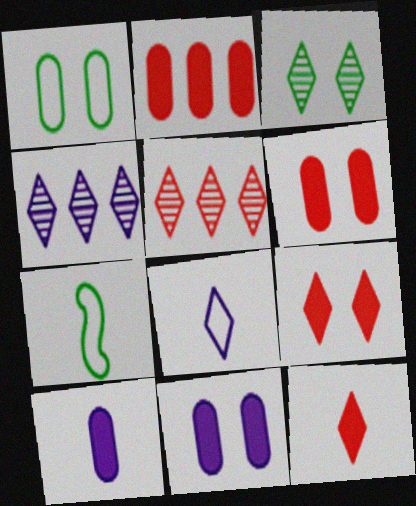[[4, 6, 7], 
[5, 7, 11]]